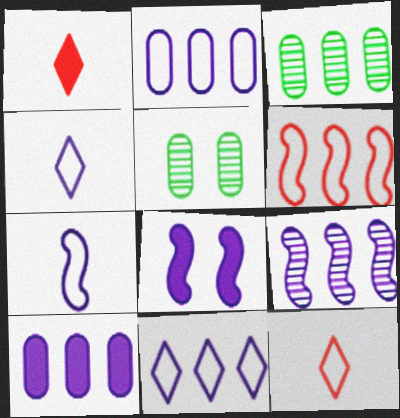[[3, 8, 12], 
[7, 8, 9], 
[9, 10, 11]]